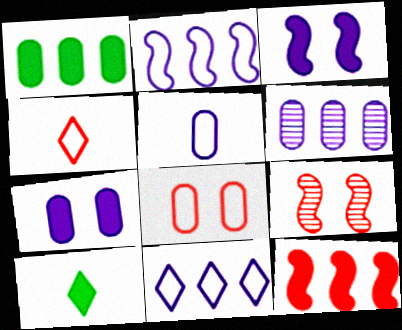[[5, 6, 7], 
[7, 10, 12]]